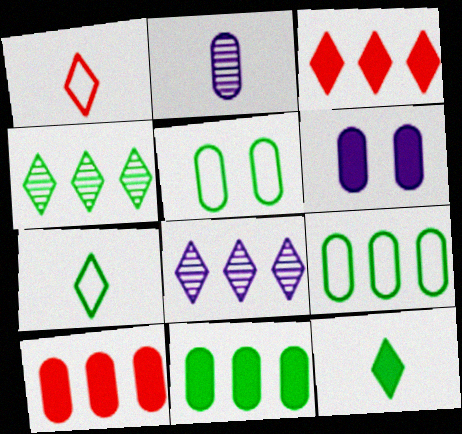[[2, 5, 10]]